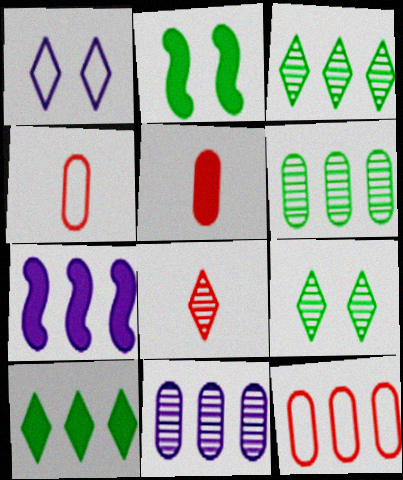[[1, 8, 10], 
[3, 7, 12], 
[4, 7, 9]]